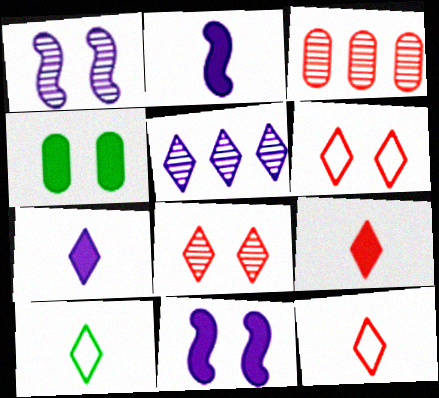[[1, 4, 6], 
[3, 10, 11]]